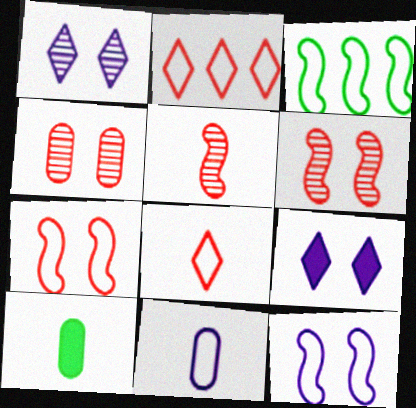[]